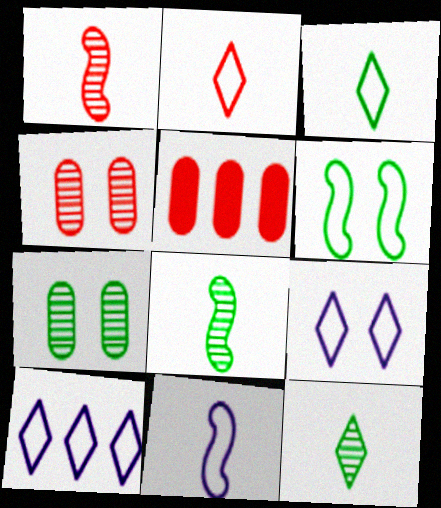[[5, 8, 9]]